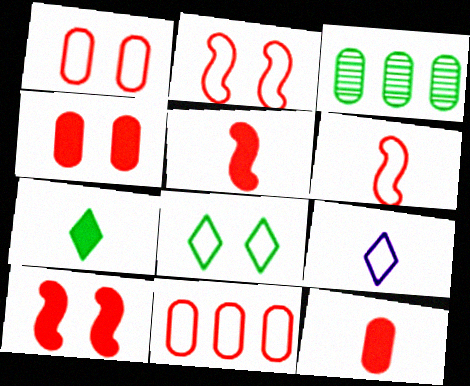[[3, 9, 10]]